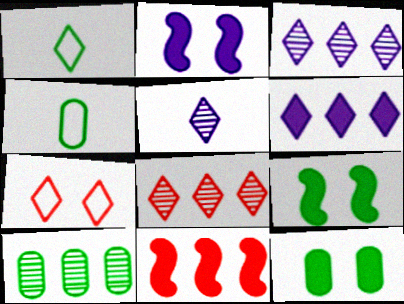[[1, 9, 10], 
[2, 4, 8], 
[4, 10, 12]]